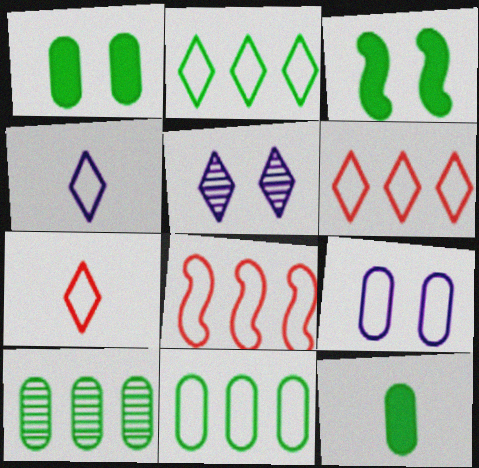[[5, 8, 12]]